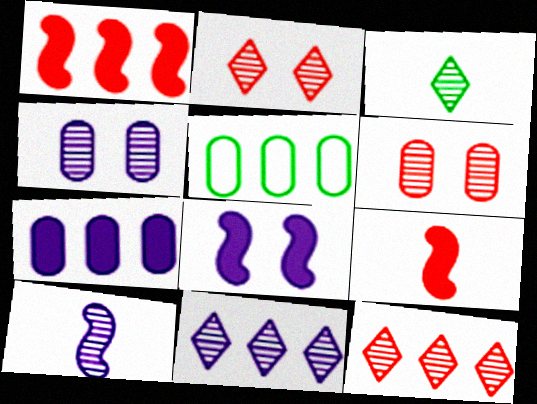[[1, 5, 11], 
[2, 3, 11], 
[4, 10, 11]]